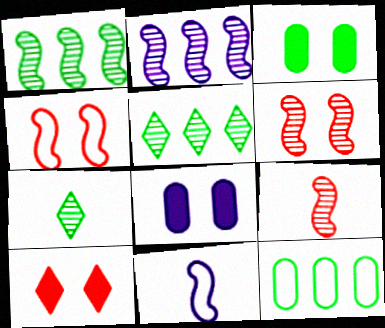[]